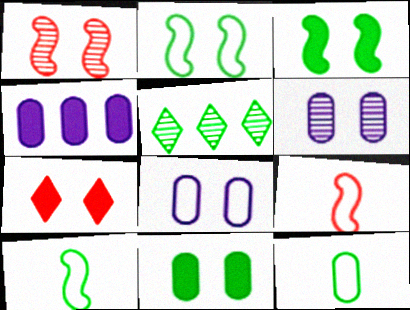[[2, 6, 7], 
[3, 5, 12], 
[5, 10, 11]]